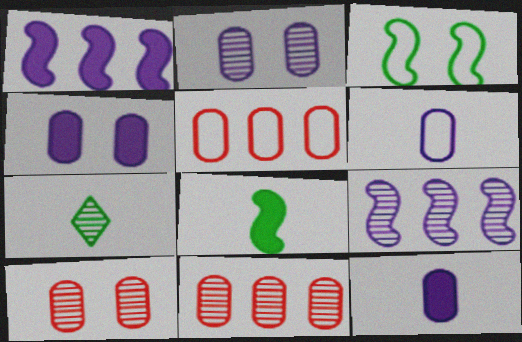[[7, 9, 10]]